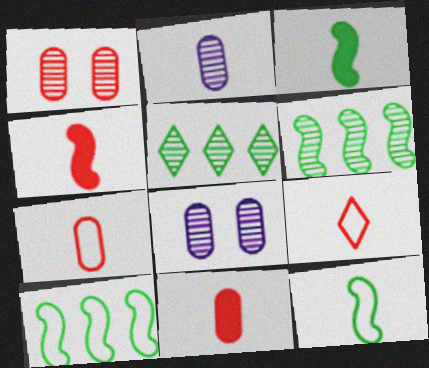[[2, 3, 9]]